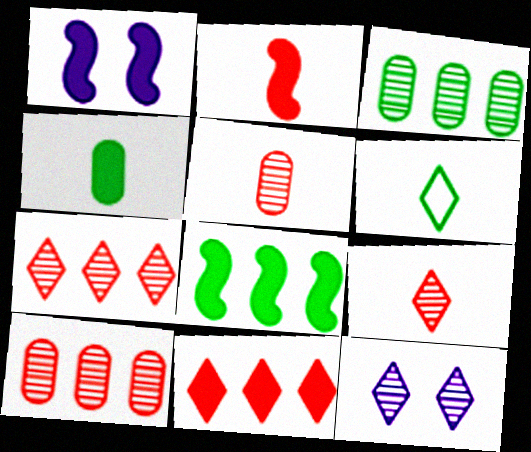[[1, 2, 8], 
[1, 4, 11], 
[1, 6, 10], 
[6, 11, 12]]